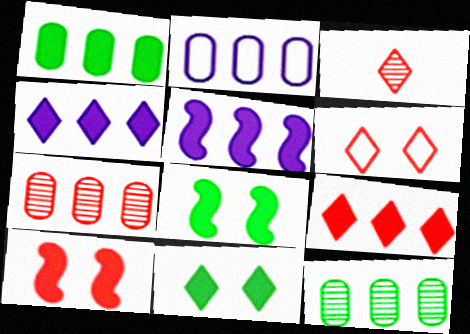[[1, 2, 7], 
[1, 5, 9], 
[2, 3, 8], 
[3, 6, 9]]